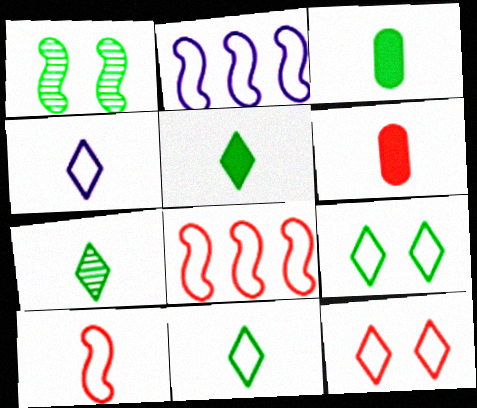[[5, 7, 11]]